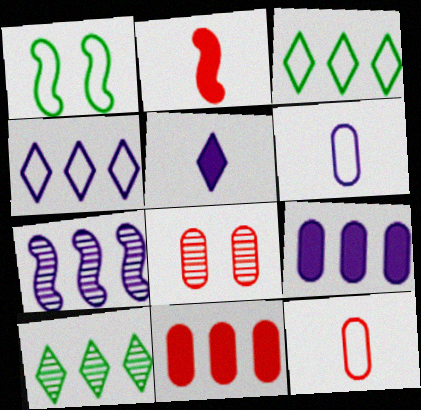[[1, 2, 7], 
[1, 4, 12], 
[3, 7, 11], 
[4, 7, 9], 
[8, 11, 12]]